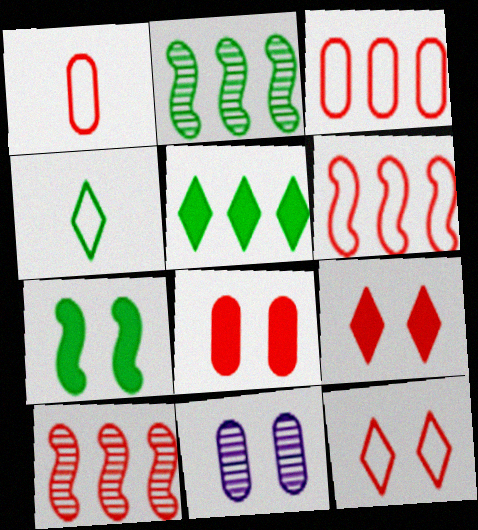[[1, 6, 12], 
[1, 9, 10], 
[7, 11, 12]]